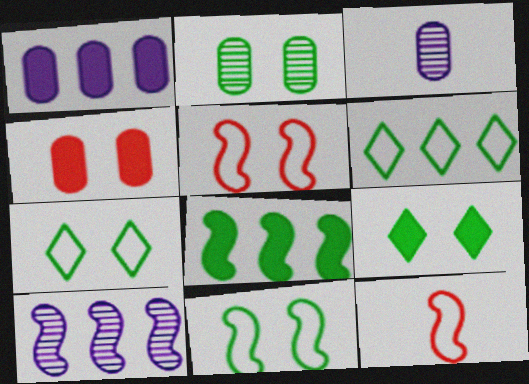[[2, 9, 11]]